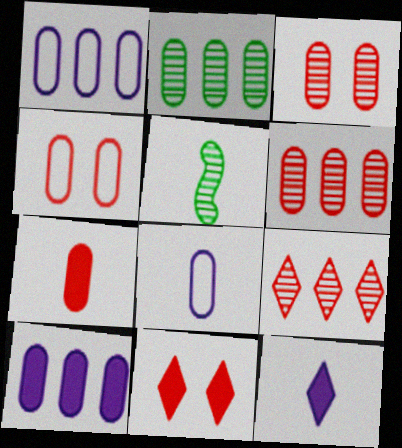[[1, 5, 11], 
[4, 6, 7]]